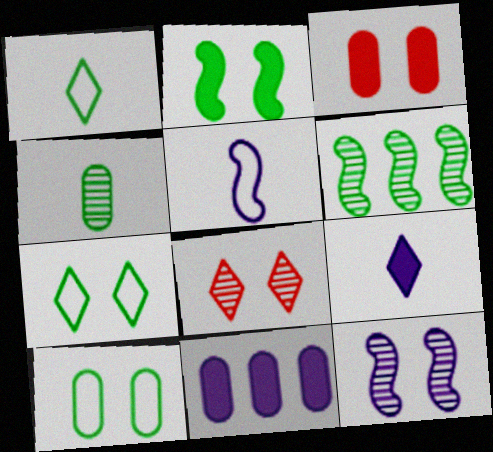[[3, 7, 12]]